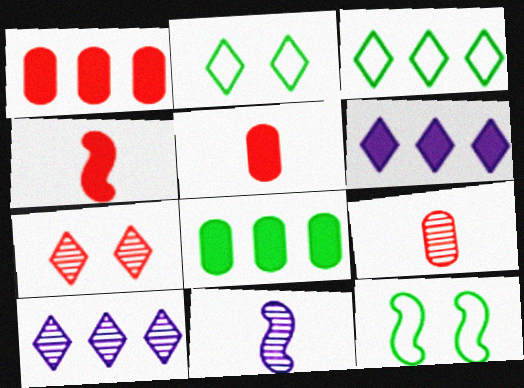[[1, 2, 11], 
[5, 10, 12], 
[6, 9, 12]]